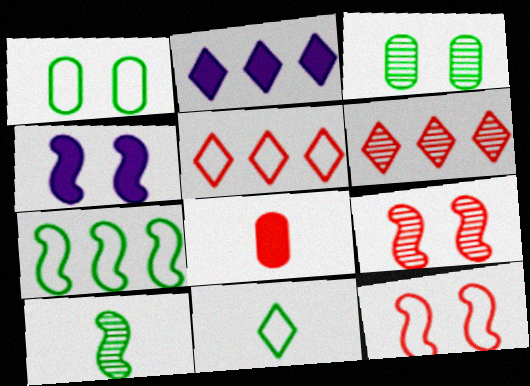[[1, 7, 11], 
[5, 8, 9], 
[6, 8, 12]]